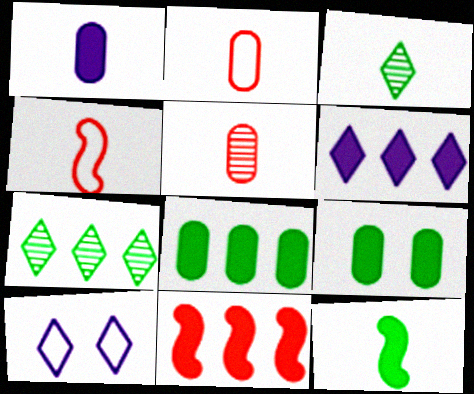[[1, 3, 4], 
[6, 8, 11]]